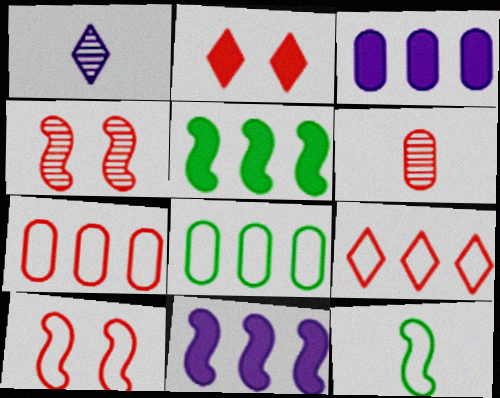[[4, 11, 12]]